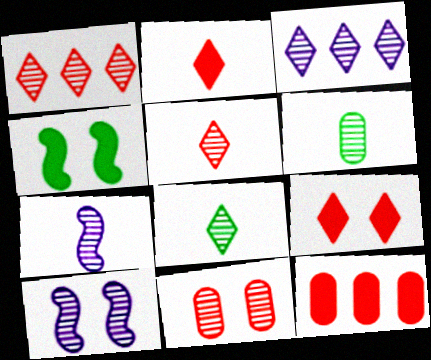[[1, 6, 10], 
[5, 6, 7]]